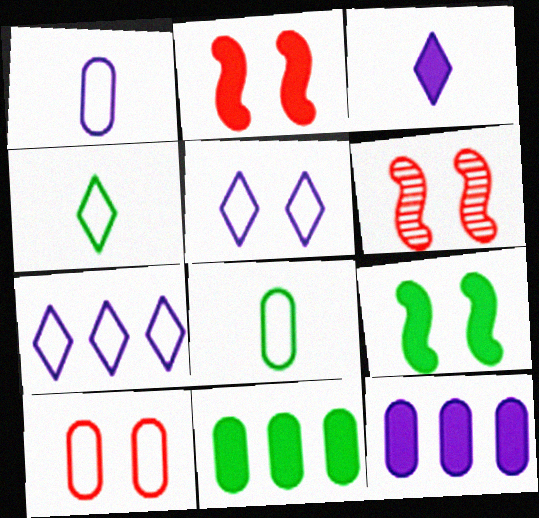[[2, 3, 11], 
[4, 6, 12]]